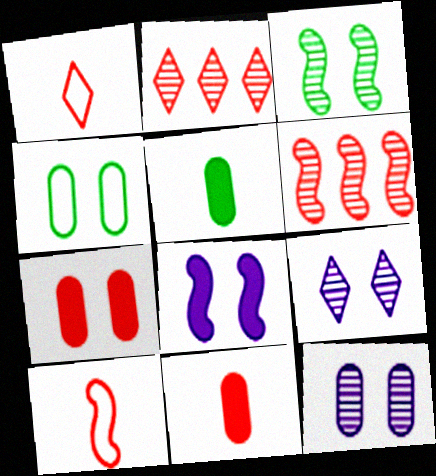[[1, 6, 7], 
[2, 7, 10], 
[4, 7, 12]]